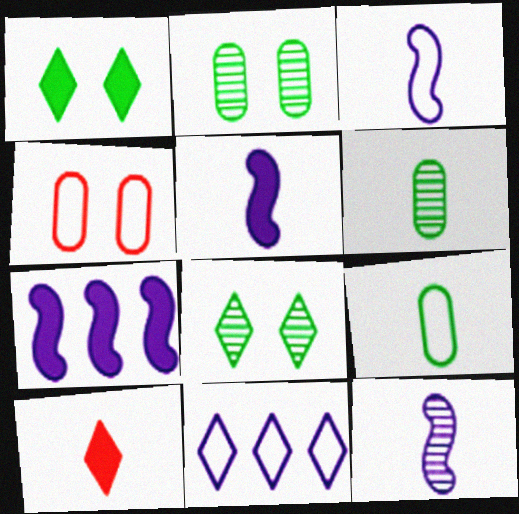[[3, 5, 12], 
[3, 6, 10], 
[8, 10, 11], 
[9, 10, 12]]